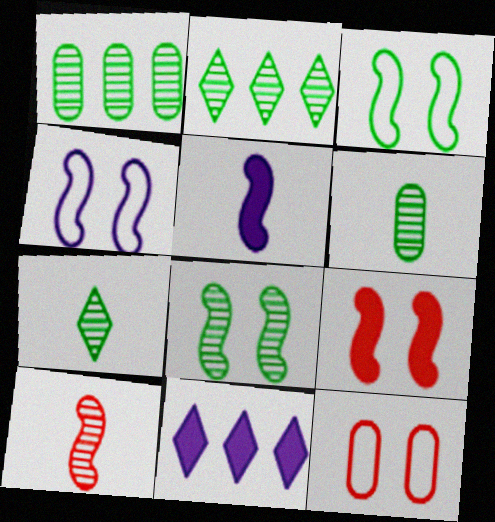[[1, 7, 8], 
[2, 5, 12], 
[2, 6, 8], 
[4, 8, 9]]